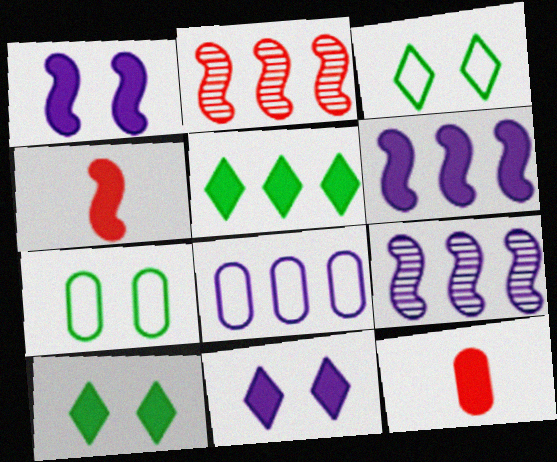[[1, 5, 12], 
[2, 5, 8], 
[3, 9, 12], 
[6, 10, 12]]